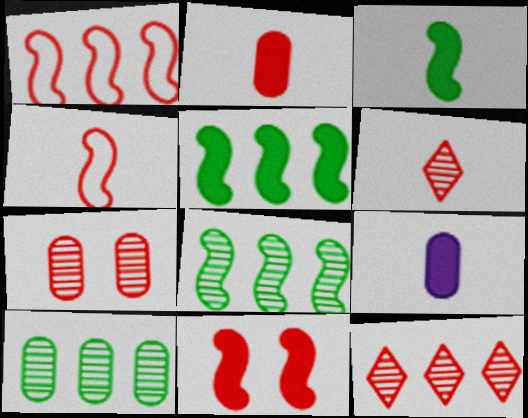[[2, 4, 6]]